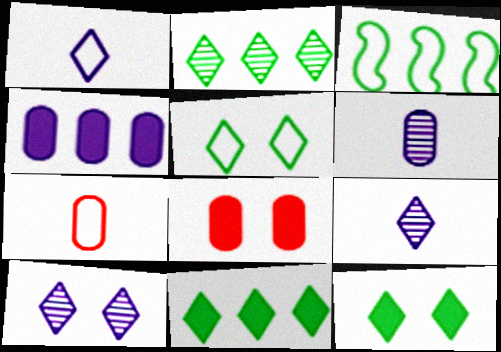[[3, 8, 9]]